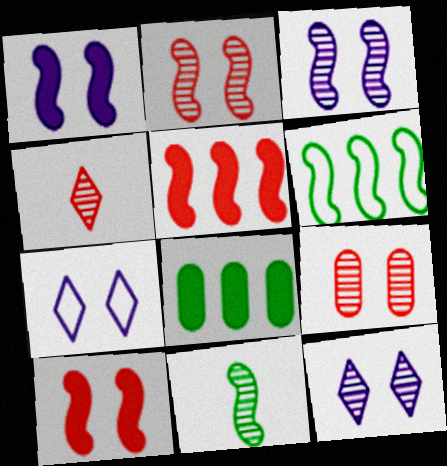[]